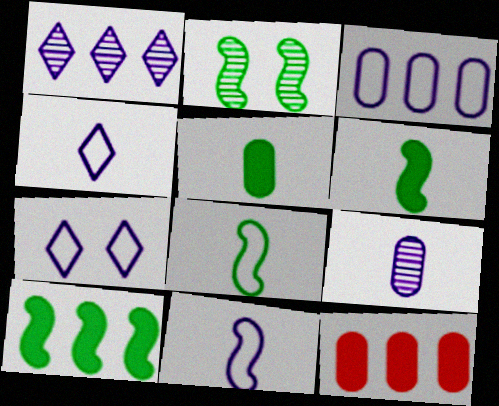[[2, 4, 12], 
[2, 8, 10], 
[3, 7, 11]]